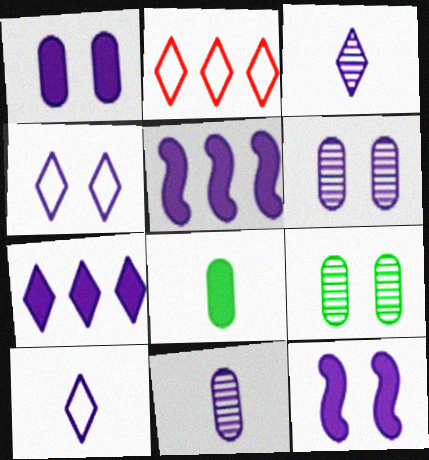[[3, 4, 7], 
[4, 5, 11], 
[4, 6, 12], 
[5, 6, 10]]